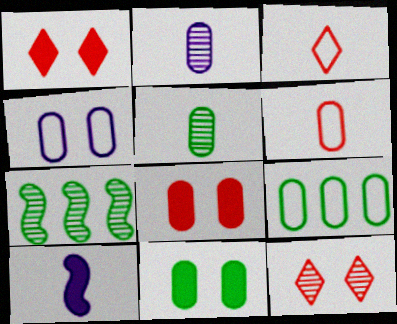[[2, 7, 12], 
[2, 8, 9], 
[3, 5, 10], 
[4, 6, 9], 
[5, 9, 11], 
[9, 10, 12]]